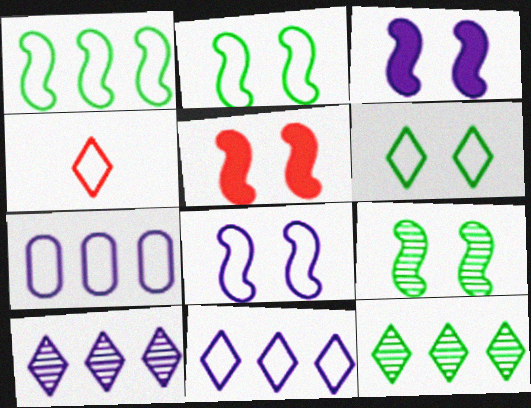[[2, 4, 7], 
[4, 6, 11], 
[5, 8, 9]]